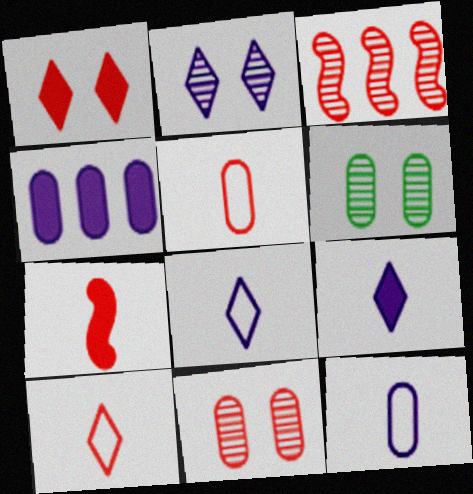[[1, 3, 5], 
[4, 5, 6]]